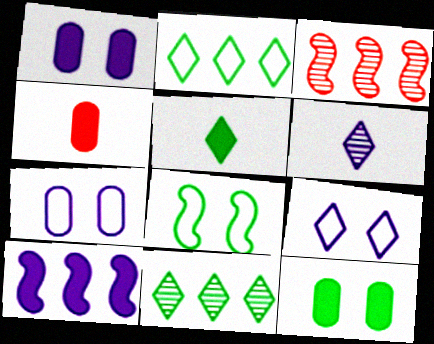[[3, 5, 7], 
[6, 7, 10]]